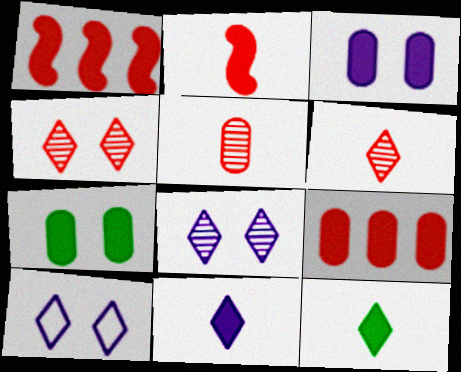[[1, 3, 12], 
[1, 7, 11]]